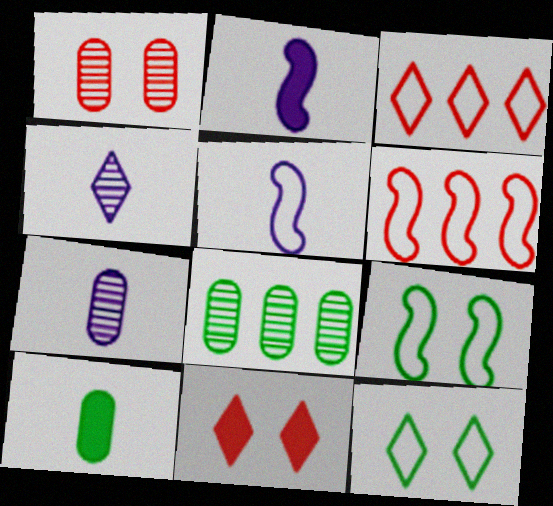[[1, 7, 8], 
[5, 6, 9], 
[5, 8, 11]]